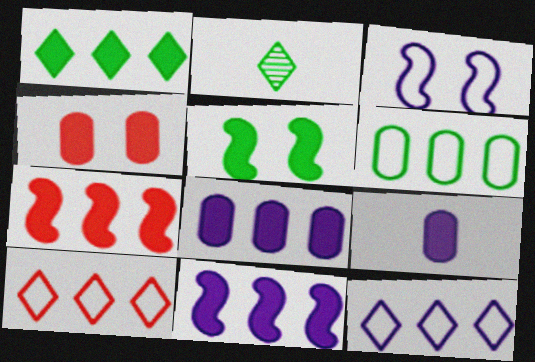[[1, 7, 8], 
[2, 5, 6]]